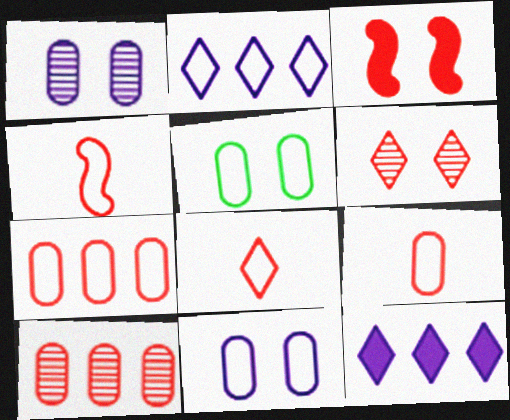[[2, 4, 5], 
[3, 8, 10], 
[4, 8, 9]]